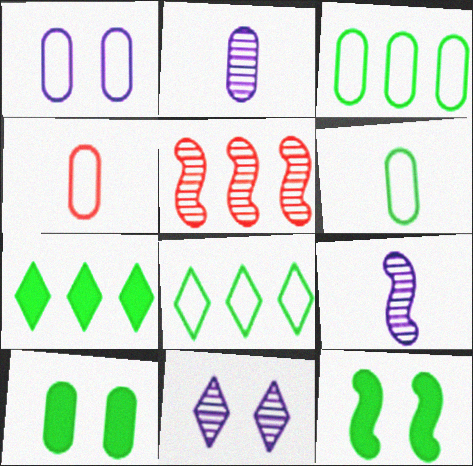[[1, 3, 4]]